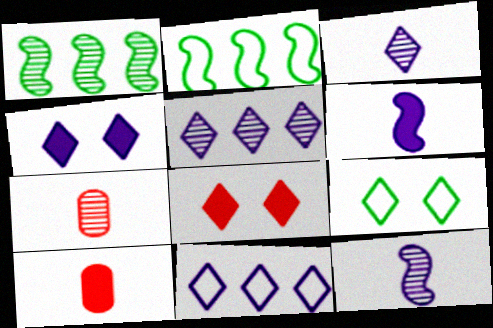[[2, 4, 7], 
[3, 4, 11]]